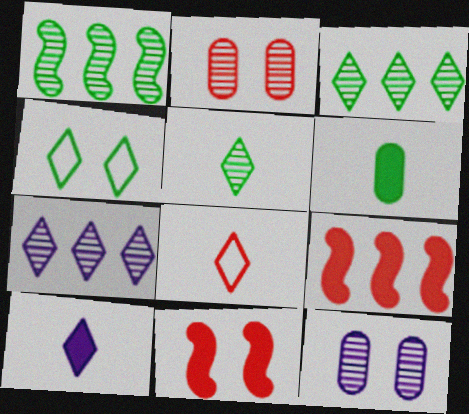[[1, 4, 6], 
[2, 8, 9], 
[4, 11, 12], 
[5, 8, 10]]